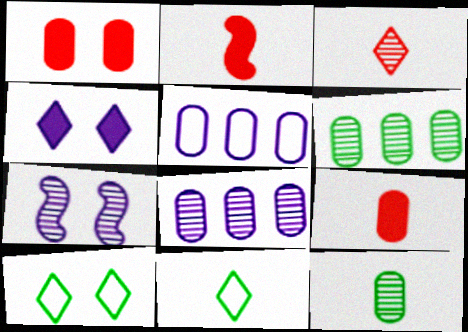[[1, 5, 12], 
[1, 7, 10], 
[2, 8, 10], 
[3, 6, 7]]